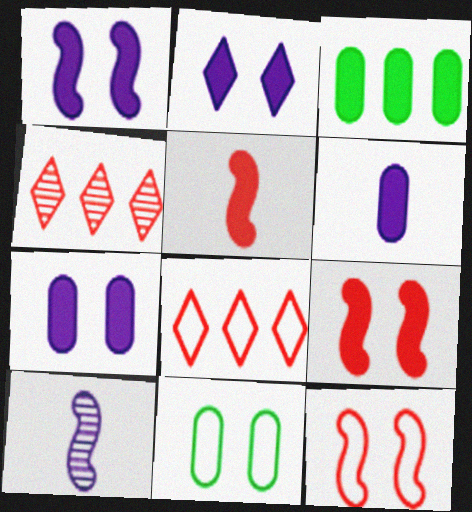[[1, 2, 7], 
[2, 3, 5]]